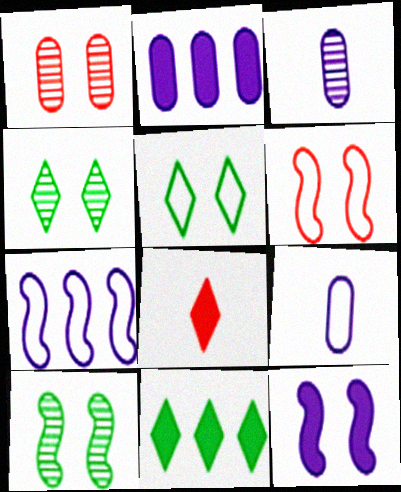[[1, 5, 12], 
[3, 6, 11], 
[6, 10, 12]]